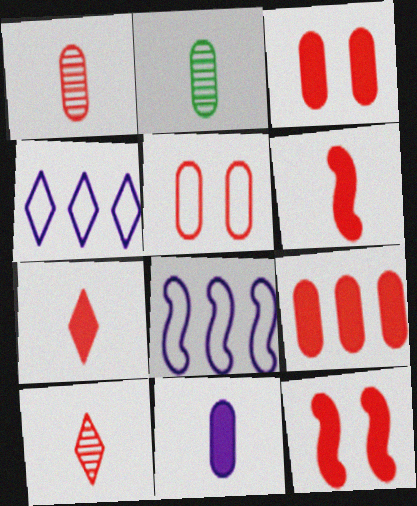[[1, 5, 9], 
[2, 4, 12], 
[7, 9, 12]]